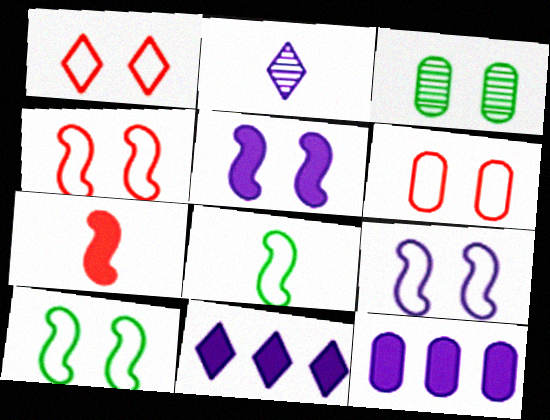[[1, 3, 5], 
[1, 4, 6], 
[2, 9, 12], 
[4, 9, 10]]